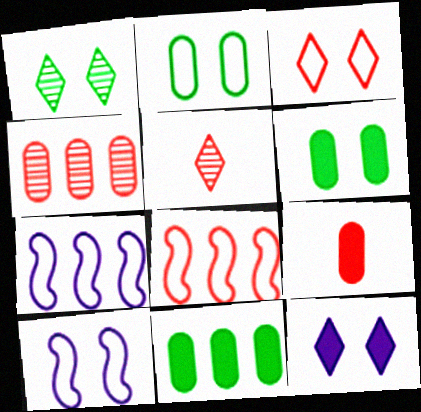[[1, 3, 12], 
[1, 7, 9], 
[2, 3, 10], 
[5, 6, 7], 
[5, 10, 11]]